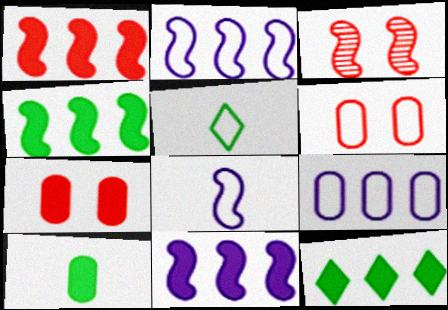[[1, 4, 11], 
[2, 5, 6], 
[3, 4, 8]]